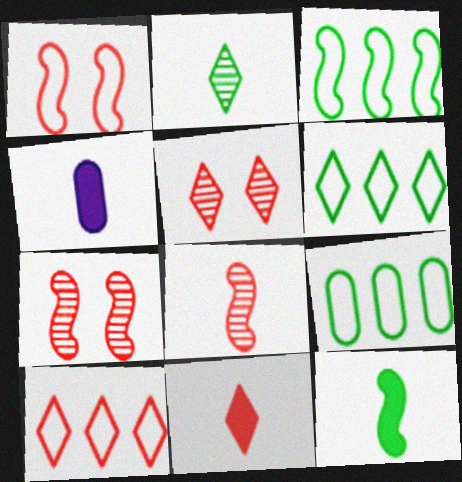[[3, 4, 5], 
[3, 6, 9], 
[4, 6, 7], 
[4, 11, 12], 
[5, 10, 11]]